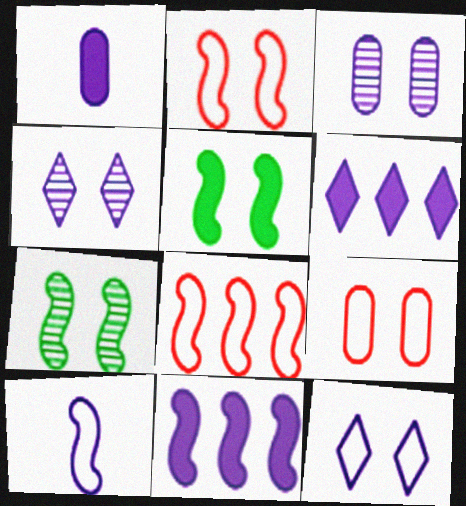[[3, 6, 10], 
[4, 5, 9]]